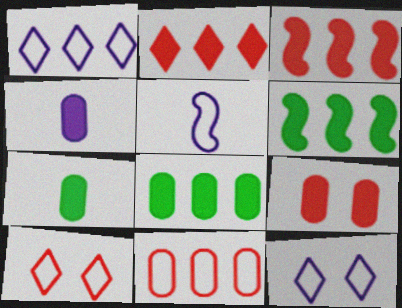[[4, 8, 9]]